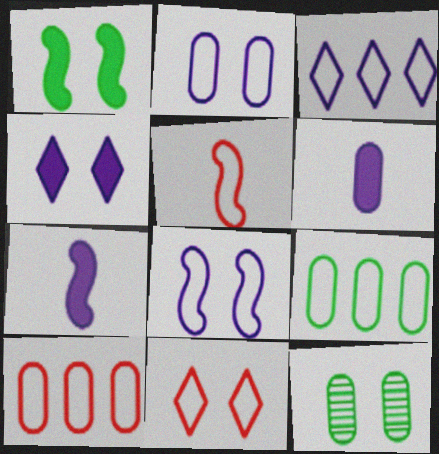[[5, 10, 11], 
[6, 10, 12]]